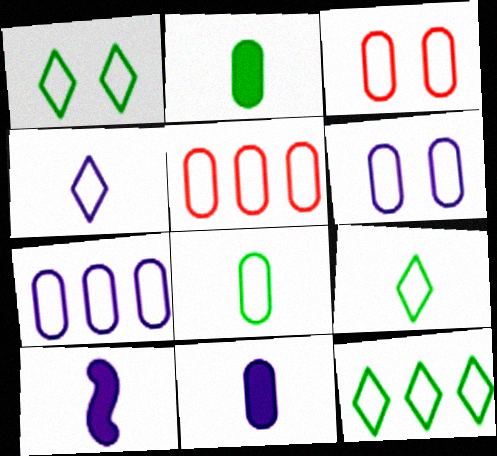[[1, 9, 12], 
[3, 7, 8], 
[5, 6, 8]]